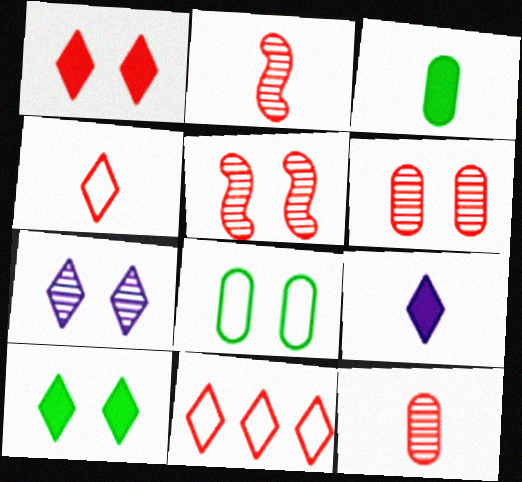[]